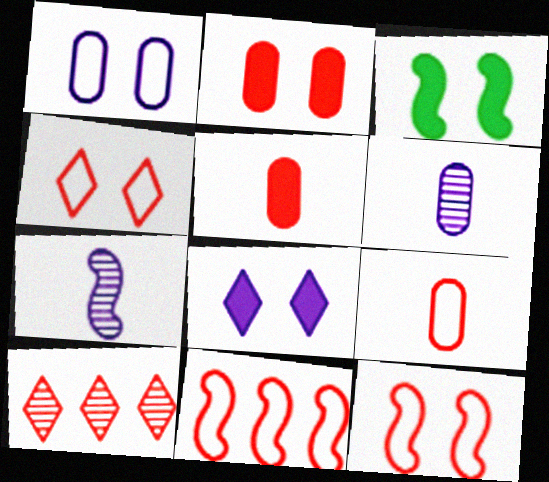[[2, 3, 8], 
[3, 7, 11], 
[4, 9, 11], 
[5, 10, 12]]